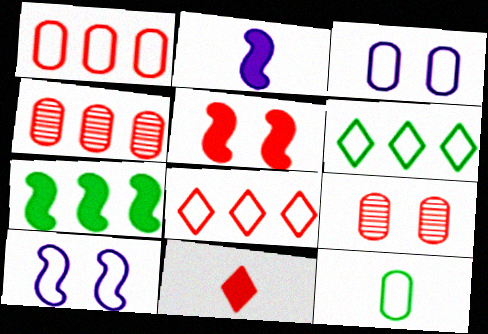[[1, 3, 12], 
[2, 5, 7], 
[2, 6, 9], 
[8, 10, 12]]